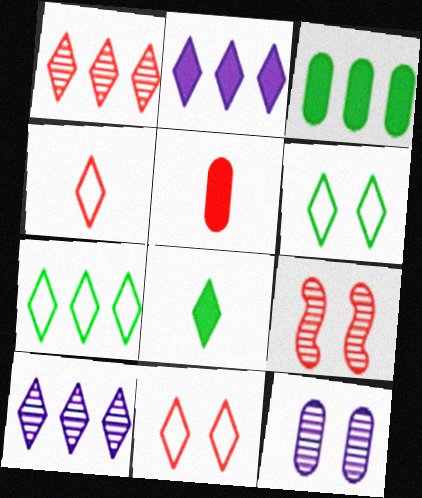[[1, 2, 7], 
[8, 10, 11]]